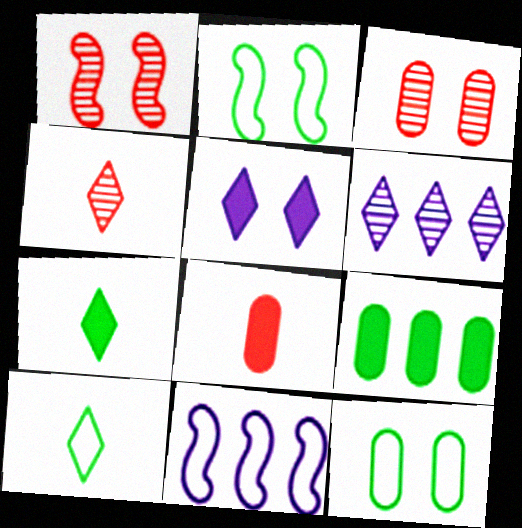[[1, 5, 12], 
[2, 3, 5], 
[2, 6, 8], 
[3, 7, 11]]